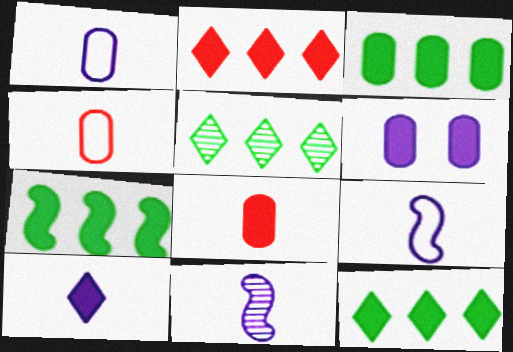[[1, 10, 11], 
[3, 6, 8], 
[3, 7, 12]]